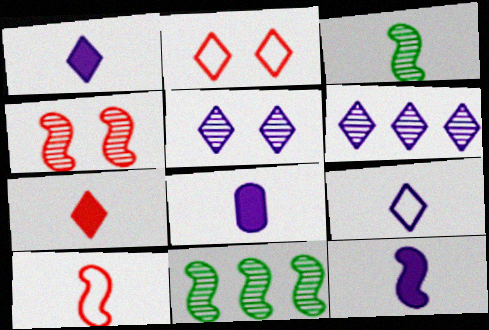[[1, 8, 12], 
[2, 8, 11], 
[3, 10, 12]]